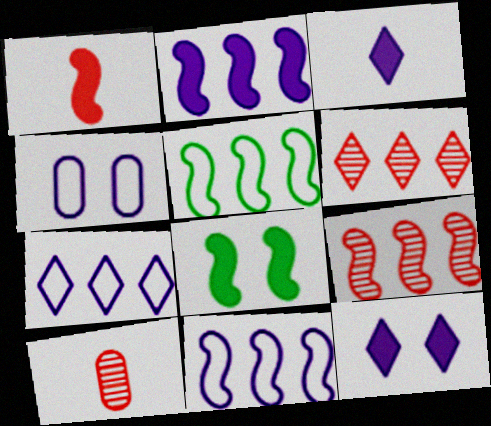[[1, 2, 8], 
[2, 5, 9], 
[5, 10, 12], 
[7, 8, 10]]